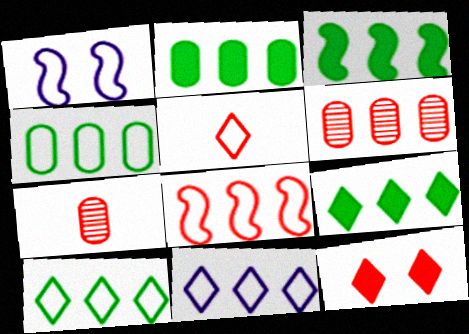[[1, 4, 5], 
[1, 7, 9], 
[2, 3, 9], 
[3, 6, 11], 
[4, 8, 11], 
[7, 8, 12]]